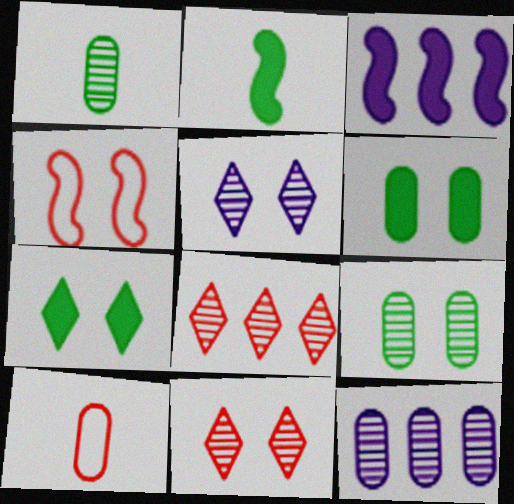[[4, 5, 6], 
[6, 10, 12]]